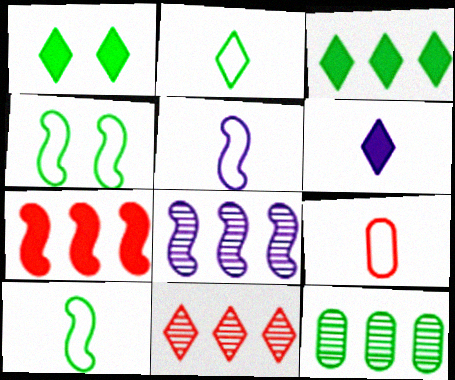[[1, 8, 9], 
[1, 10, 12], 
[2, 5, 9], 
[8, 11, 12]]